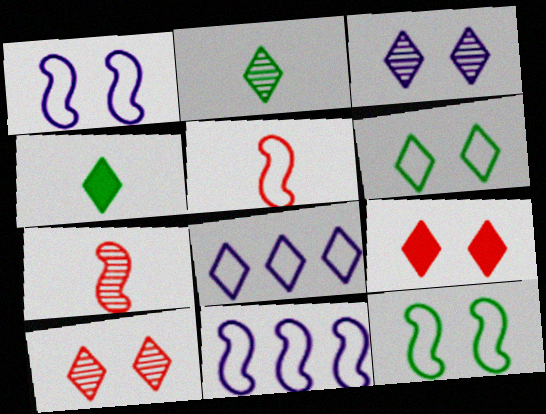[[2, 8, 9], 
[3, 6, 9], 
[4, 8, 10], 
[5, 11, 12]]